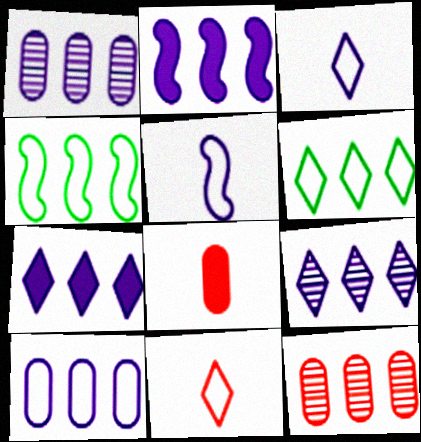[[2, 6, 12], 
[2, 9, 10], 
[4, 7, 12]]